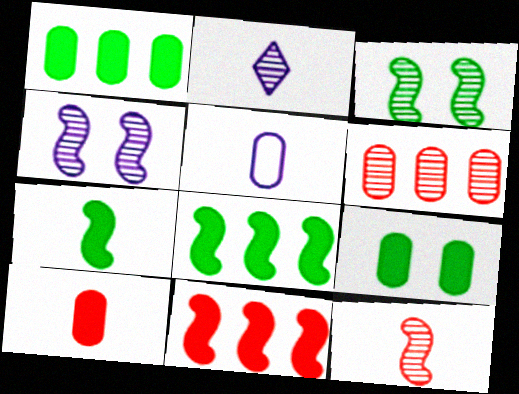[[2, 3, 6], 
[5, 6, 9]]